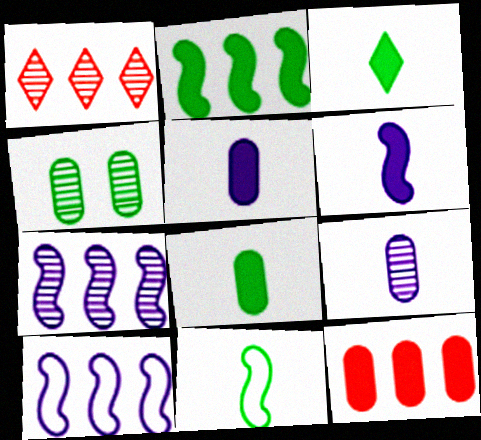[]